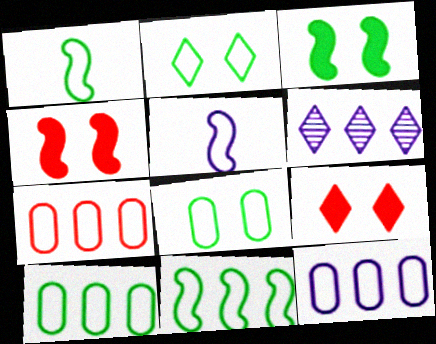[[1, 2, 10], 
[2, 5, 7], 
[7, 10, 12]]